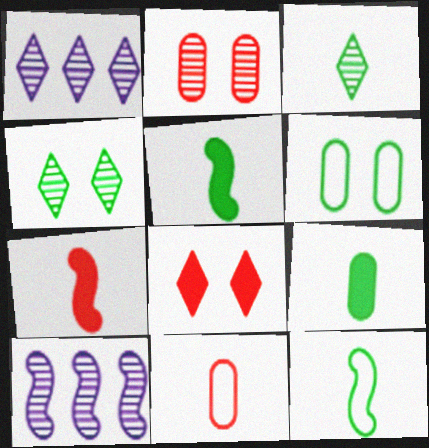[[1, 6, 7], 
[2, 3, 10], 
[3, 9, 12]]